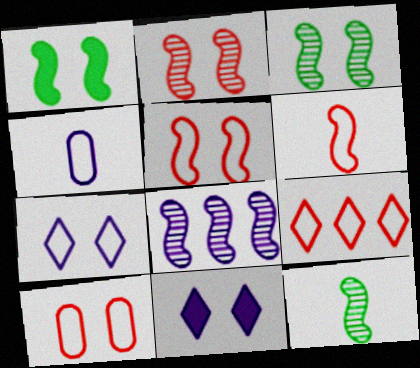[[1, 6, 8], 
[2, 8, 12], 
[3, 10, 11], 
[4, 8, 11], 
[6, 9, 10]]